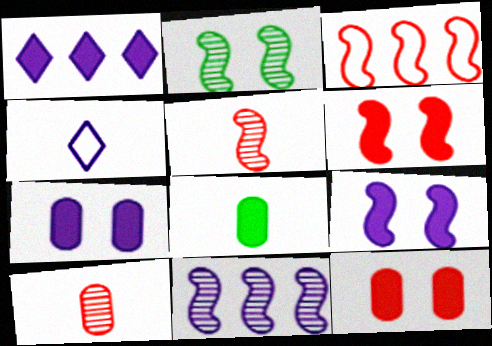[[1, 6, 8], 
[2, 5, 11], 
[3, 5, 6], 
[4, 5, 8], 
[4, 7, 11]]